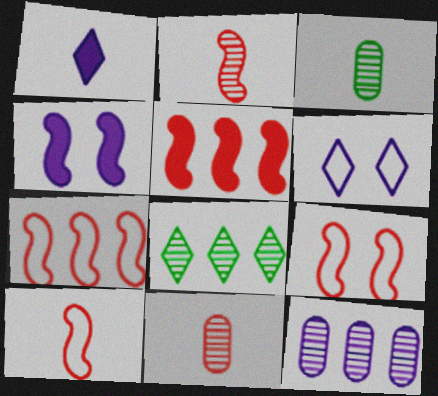[[1, 3, 10], 
[2, 5, 9], 
[3, 5, 6], 
[7, 9, 10]]